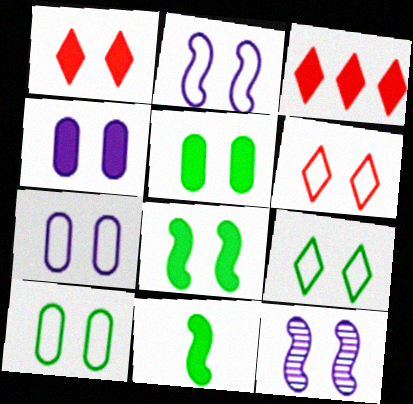[[1, 4, 8], 
[1, 10, 12], 
[2, 6, 10], 
[3, 4, 11], 
[5, 6, 12]]